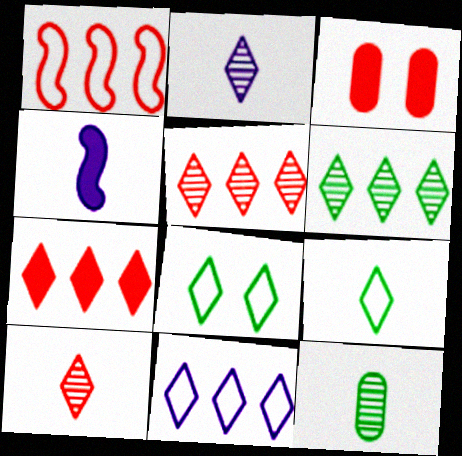[[1, 3, 10], 
[2, 7, 8], 
[6, 7, 11]]